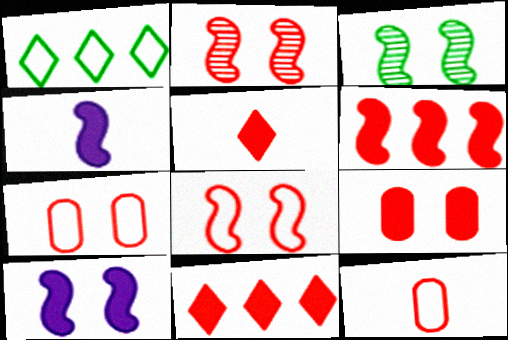[[2, 11, 12], 
[3, 8, 10], 
[5, 6, 9]]